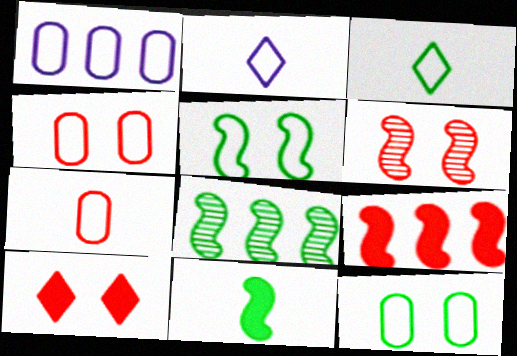[[1, 7, 12], 
[4, 6, 10], 
[5, 8, 11]]